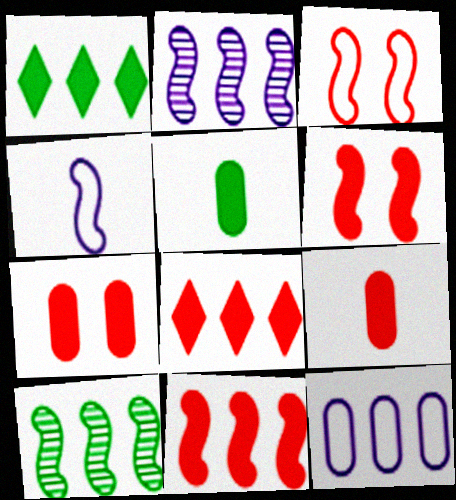[[4, 6, 10], 
[6, 8, 9], 
[8, 10, 12]]